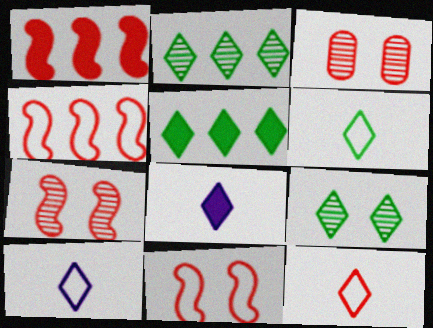[[1, 3, 12], 
[5, 6, 9], 
[6, 10, 12]]